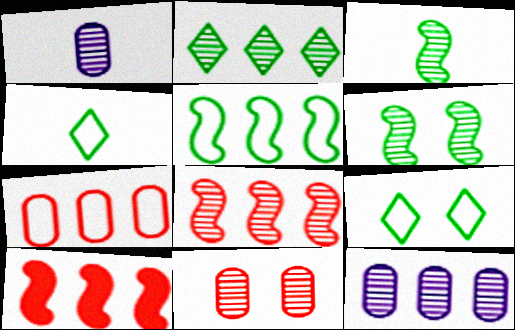[[1, 9, 10], 
[2, 8, 12]]